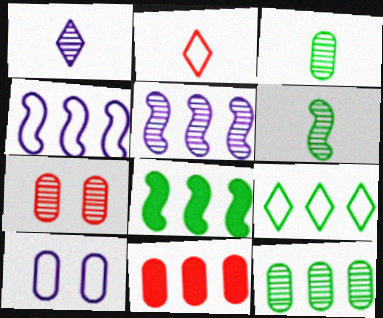[[3, 10, 11], 
[5, 9, 11], 
[8, 9, 12]]